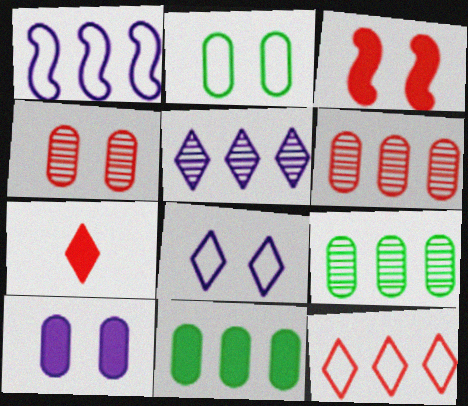[[2, 4, 10]]